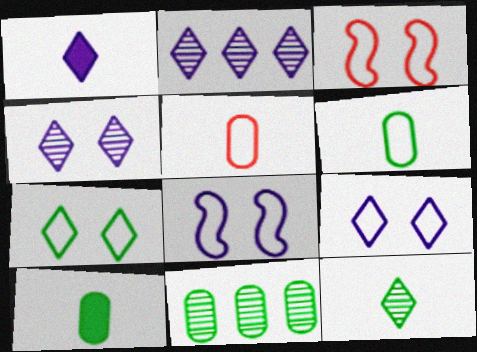[[1, 2, 9], 
[1, 3, 11], 
[2, 3, 10]]